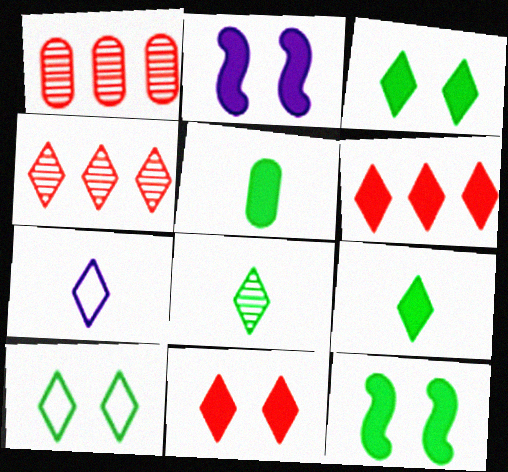[[1, 7, 12], 
[2, 5, 6], 
[3, 4, 7]]